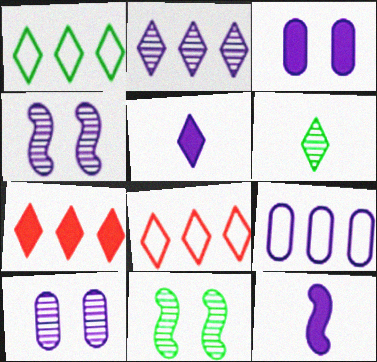[[1, 2, 7], 
[4, 5, 9]]